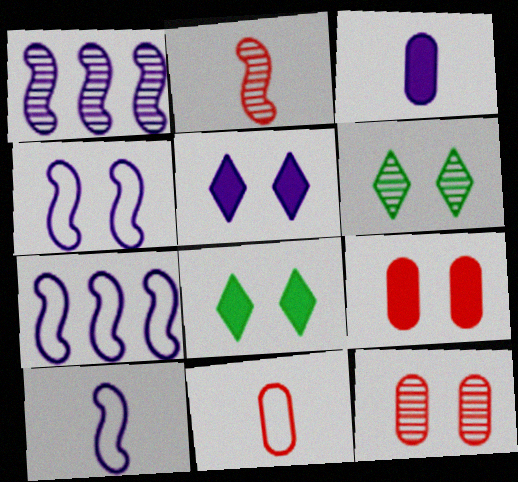[[1, 8, 11], 
[4, 6, 9], 
[4, 7, 10], 
[4, 8, 12]]